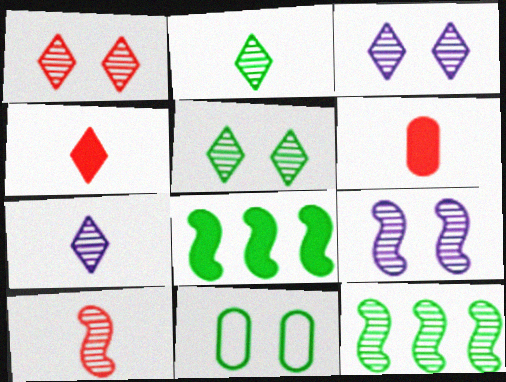[[1, 3, 5], 
[2, 8, 11], 
[9, 10, 12]]